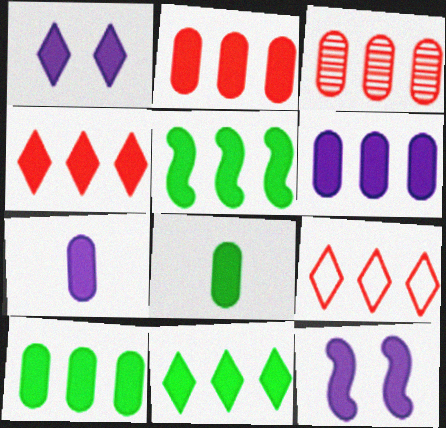[[2, 6, 10], 
[4, 5, 6], 
[4, 8, 12], 
[5, 10, 11]]